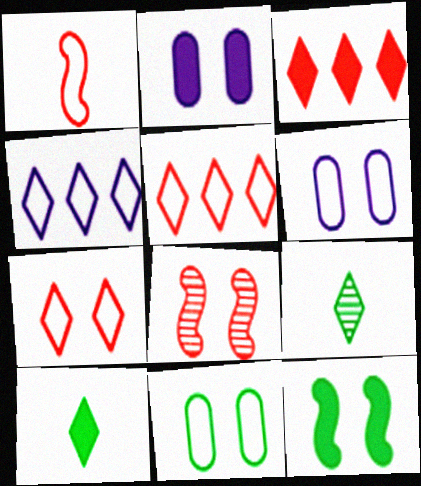[[1, 4, 11]]